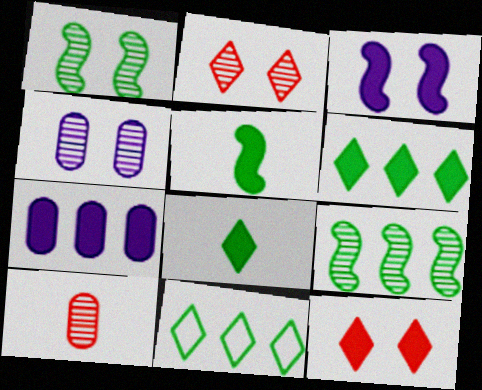[[1, 2, 4], 
[3, 10, 11], 
[5, 7, 12]]